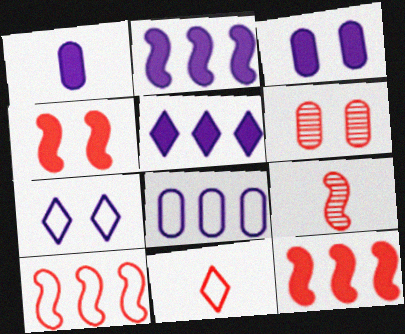[[4, 9, 10], 
[6, 11, 12]]